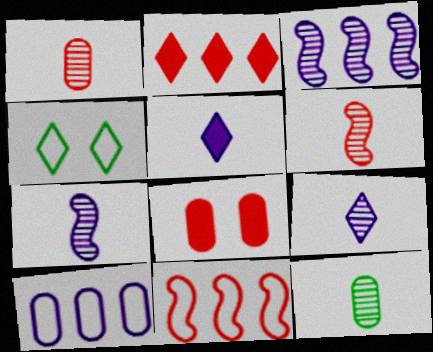[[2, 4, 9], 
[6, 9, 12], 
[8, 10, 12]]